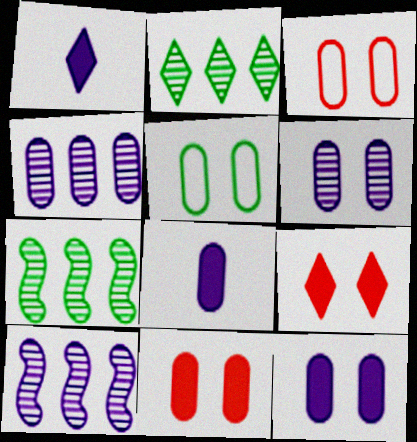[[1, 3, 7], 
[5, 6, 11]]